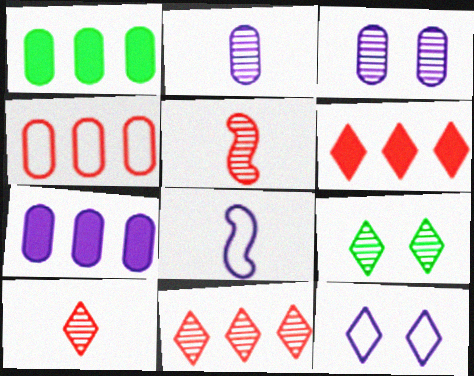[[1, 5, 12]]